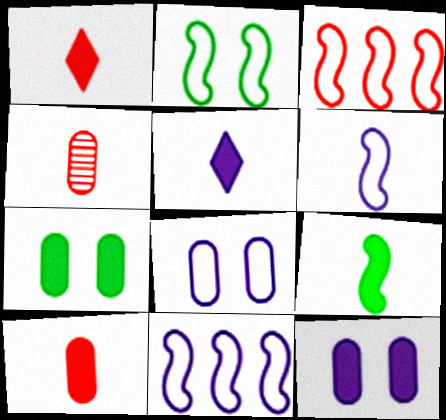[[2, 3, 6], 
[5, 9, 10]]